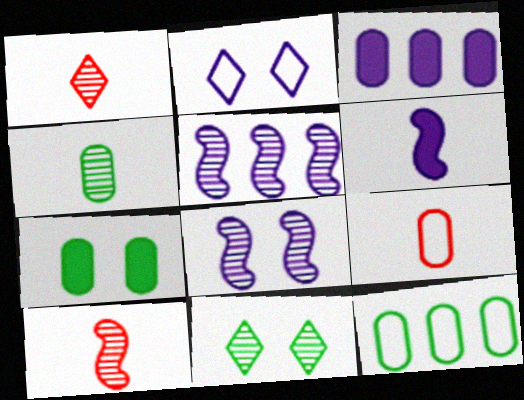[[4, 7, 12]]